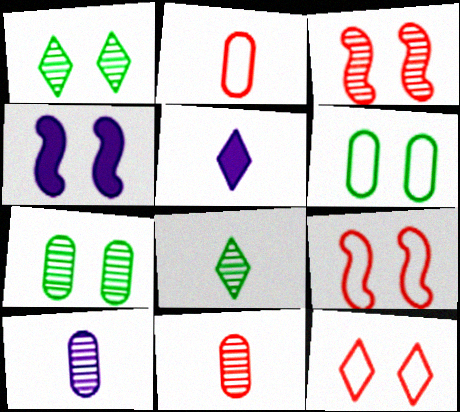[[4, 7, 12]]